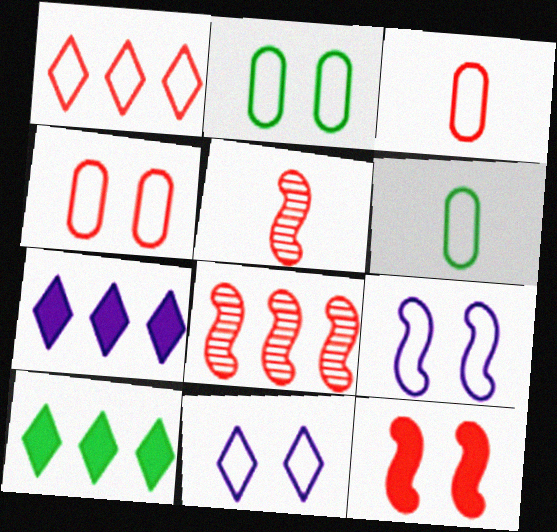[[1, 6, 9], 
[2, 5, 7]]